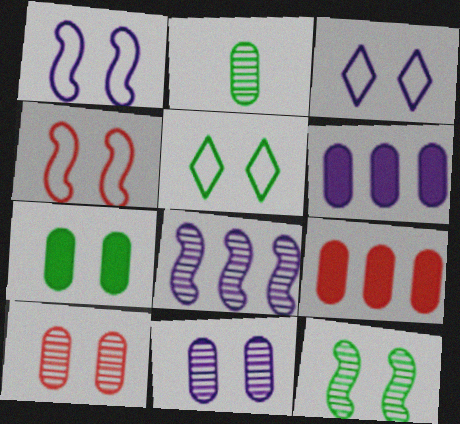[[5, 7, 12]]